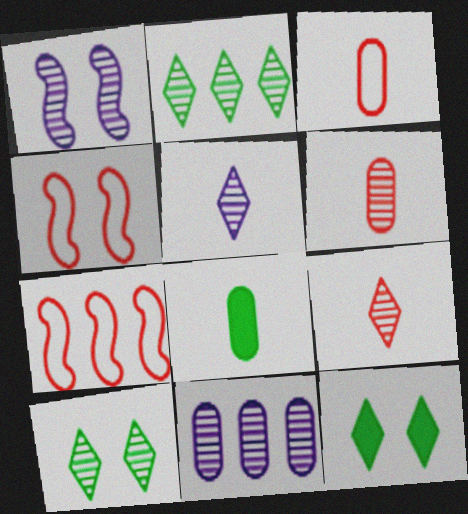[[1, 2, 6], 
[1, 5, 11]]